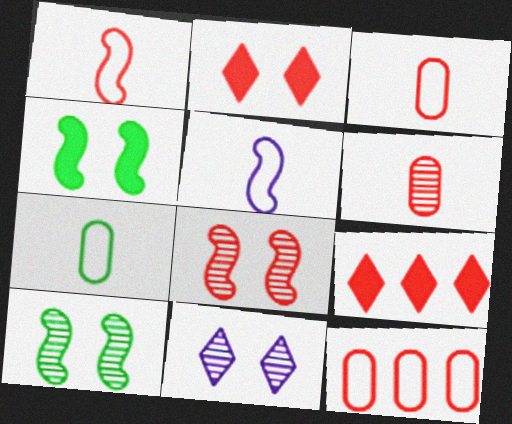[[3, 8, 9]]